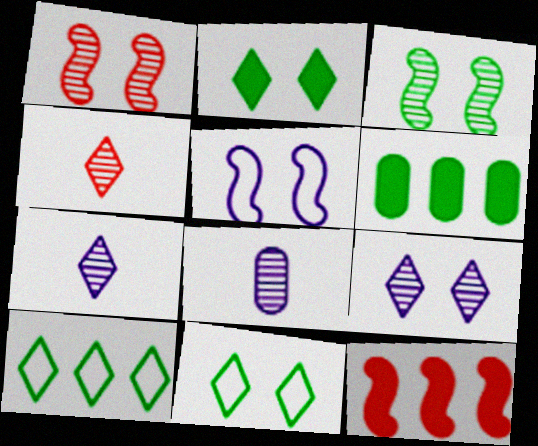[[4, 5, 6], 
[8, 11, 12]]